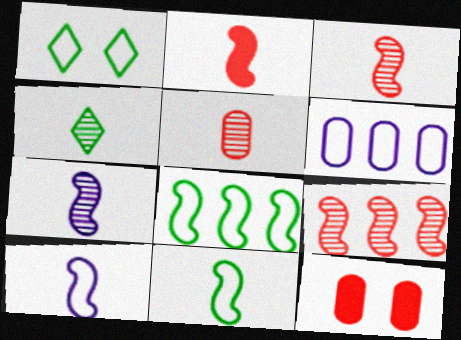[[2, 7, 11], 
[4, 5, 7]]